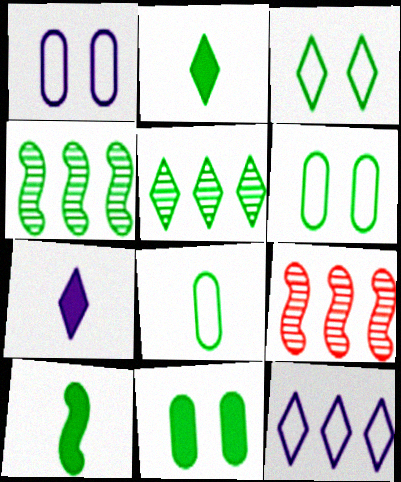[[1, 2, 9], 
[2, 3, 5], 
[2, 4, 6], 
[5, 6, 10], 
[6, 7, 9]]